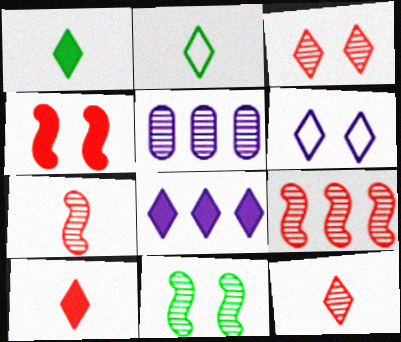[[2, 3, 8], 
[2, 4, 5], 
[5, 11, 12]]